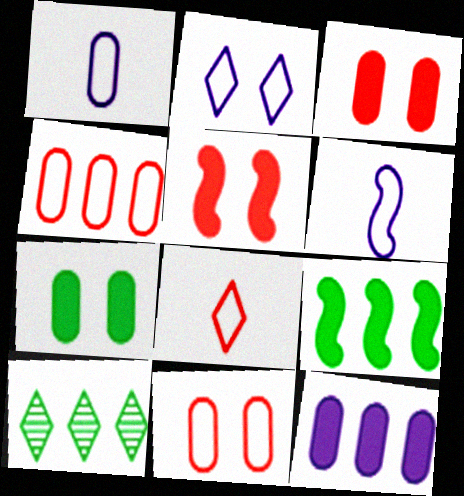[[1, 5, 10], 
[3, 6, 10]]